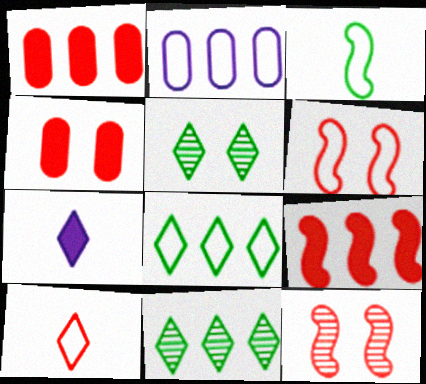[[1, 10, 12], 
[2, 9, 11]]